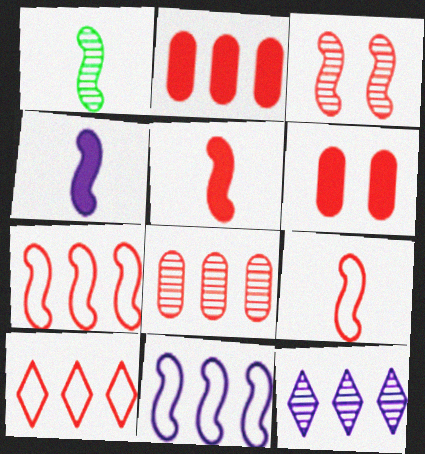[[1, 4, 9], 
[3, 5, 7]]